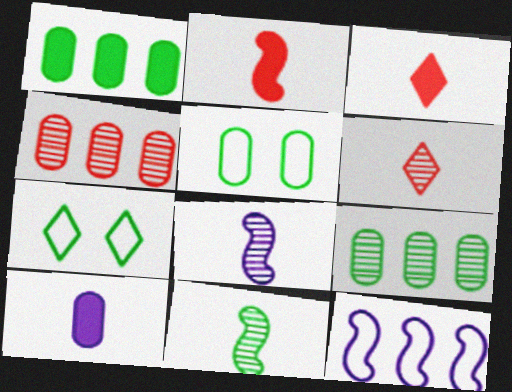[[1, 7, 11], 
[4, 5, 10]]